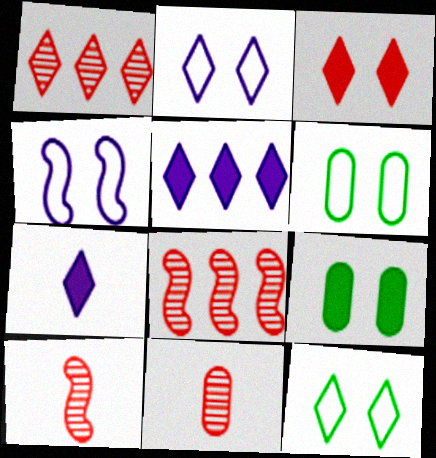[[1, 7, 12], 
[5, 6, 10], 
[6, 7, 8]]